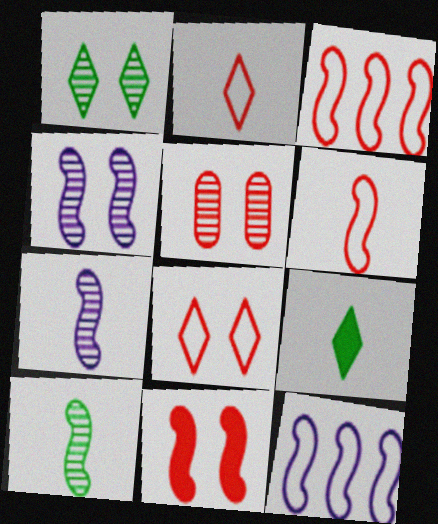[[1, 4, 5], 
[5, 8, 11], 
[5, 9, 12], 
[10, 11, 12]]